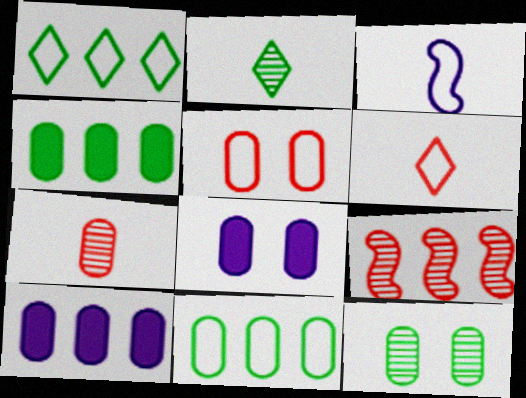[[1, 3, 5], 
[1, 9, 10], 
[5, 8, 12], 
[7, 8, 11]]